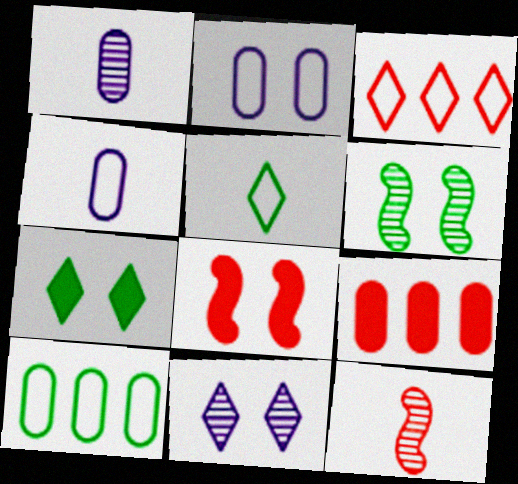[]